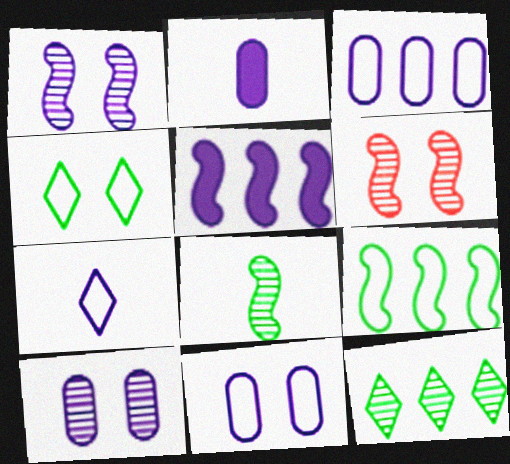[[2, 3, 10], 
[5, 7, 10]]